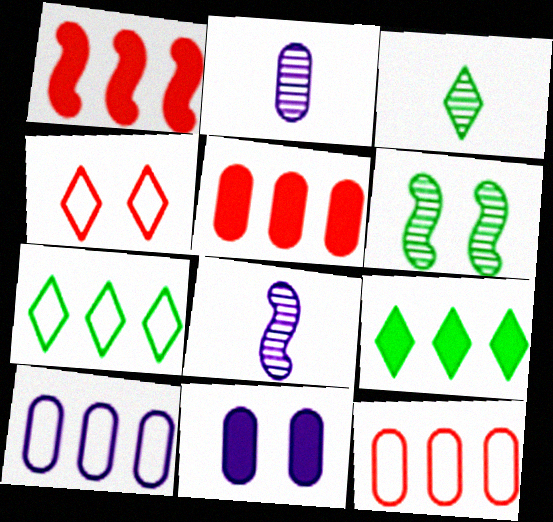[[2, 10, 11], 
[4, 6, 11]]